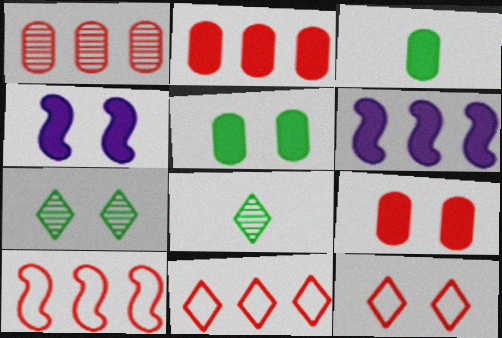[]